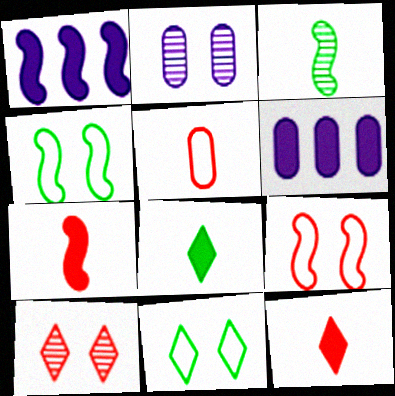[[1, 3, 9]]